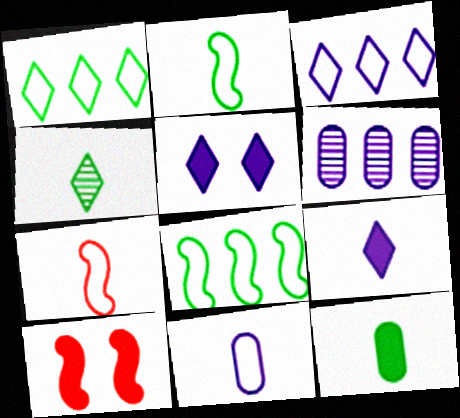[[2, 4, 12]]